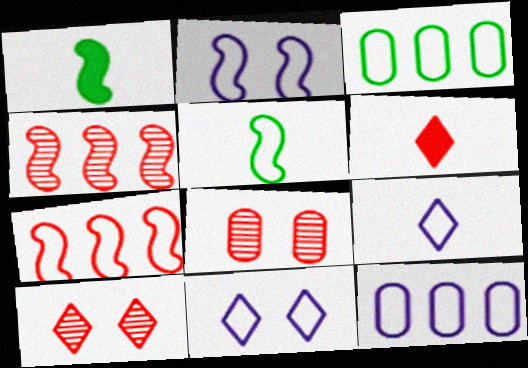[[1, 2, 4], 
[1, 10, 12], 
[2, 5, 7], 
[2, 9, 12], 
[6, 7, 8]]